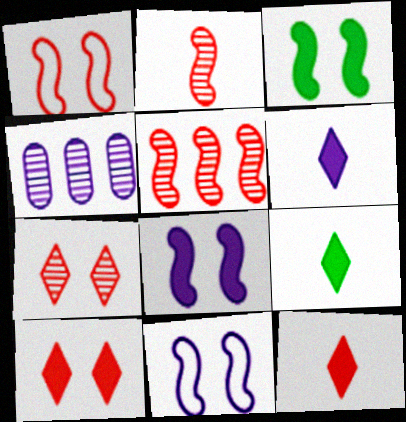[[1, 4, 9], 
[4, 6, 11], 
[6, 9, 12]]